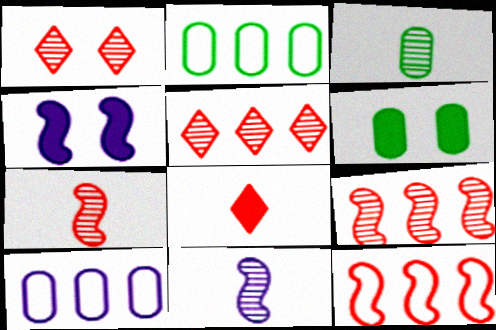[[2, 3, 6]]